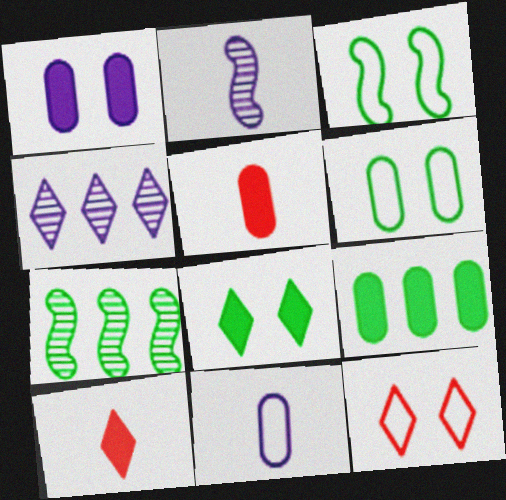[[1, 5, 9], 
[2, 9, 12], 
[3, 4, 5]]